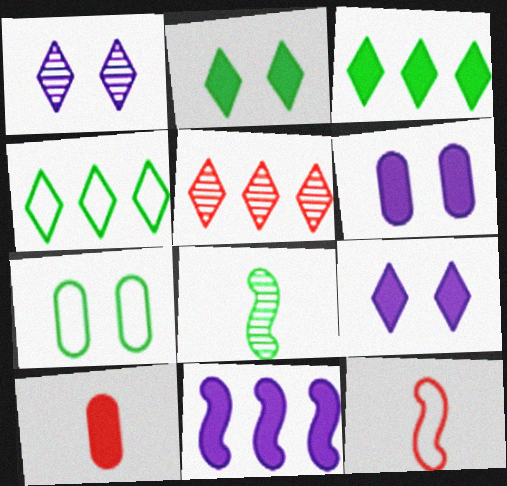[[2, 10, 11], 
[3, 7, 8]]